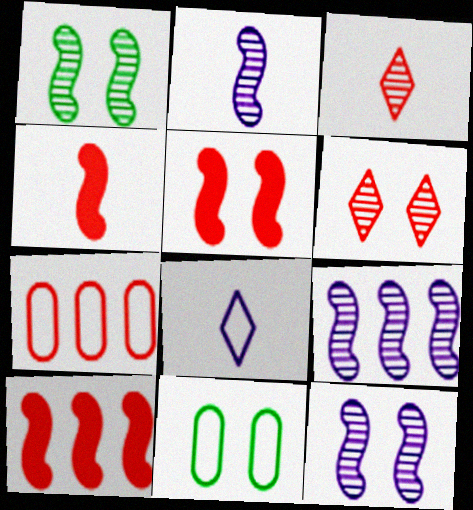[[2, 9, 12], 
[3, 5, 7], 
[4, 5, 10], 
[4, 6, 7]]